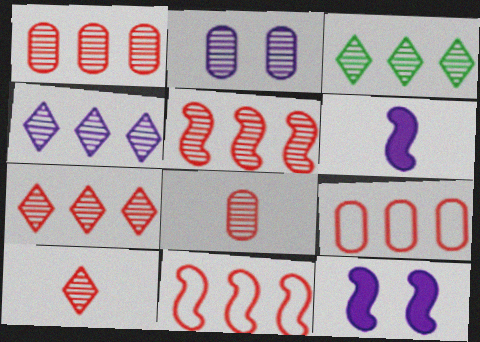[[1, 5, 7], 
[3, 4, 7]]